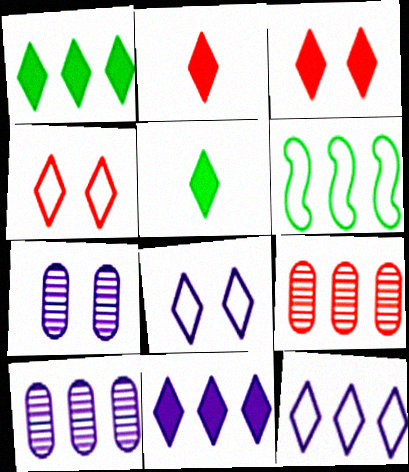[[2, 6, 7], 
[3, 5, 11], 
[6, 9, 11]]